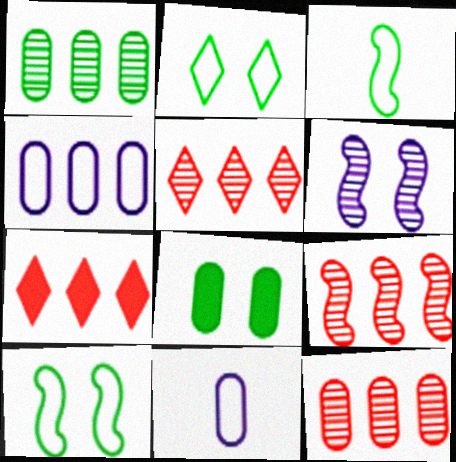[[5, 9, 12], 
[8, 11, 12]]